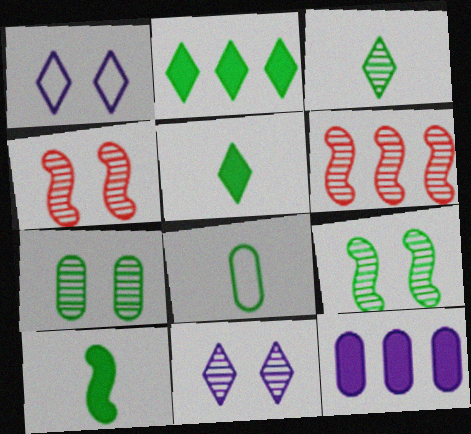[[2, 8, 9], 
[3, 8, 10], 
[4, 7, 11]]